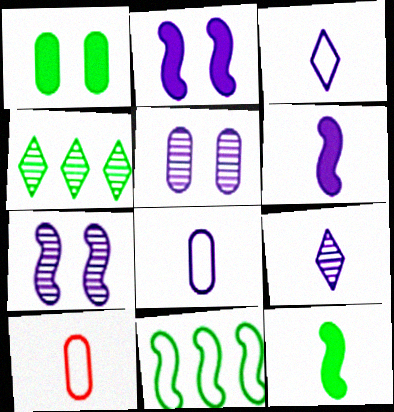[[2, 4, 10], 
[6, 8, 9], 
[9, 10, 12]]